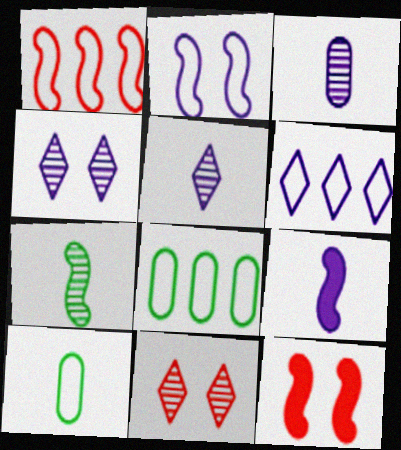[[1, 6, 8], 
[5, 8, 12], 
[8, 9, 11]]